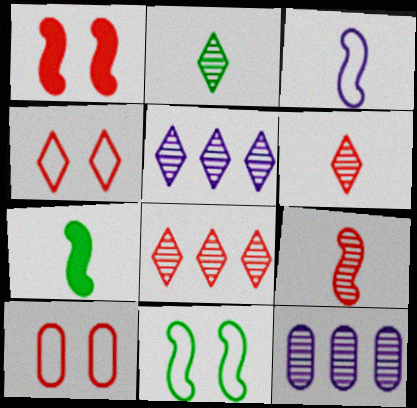[[3, 7, 9], 
[4, 7, 12], 
[5, 7, 10]]